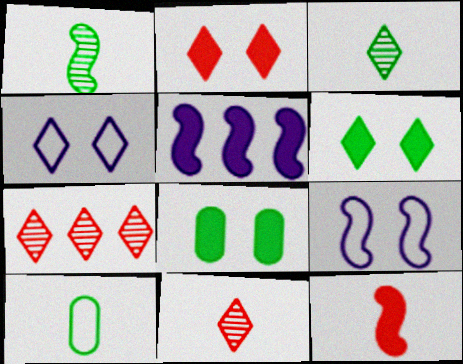[]